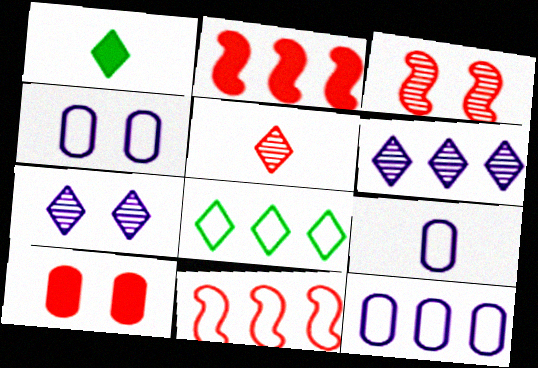[[1, 3, 12], 
[4, 9, 12], 
[5, 10, 11], 
[8, 11, 12]]